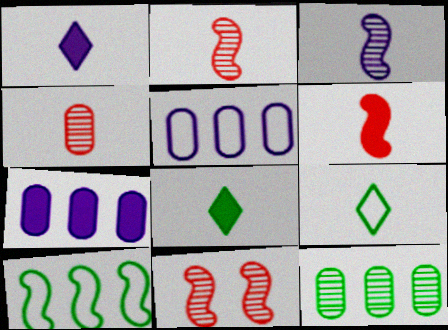[[5, 8, 11], 
[7, 9, 11]]